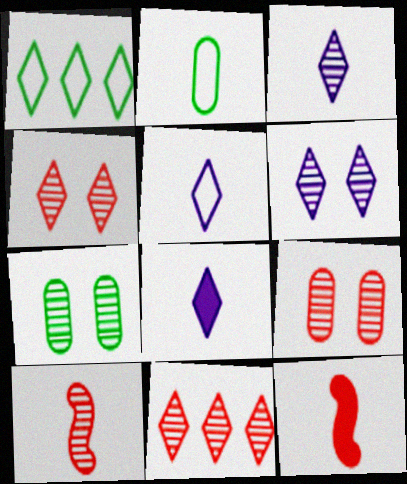[[1, 4, 8], 
[2, 3, 12], 
[2, 8, 10], 
[3, 5, 8], 
[9, 10, 11]]